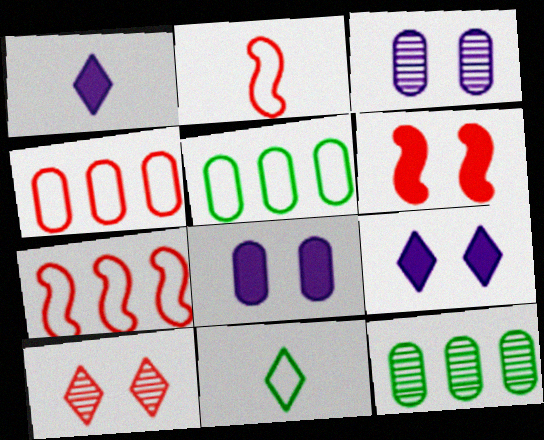[[2, 9, 12]]